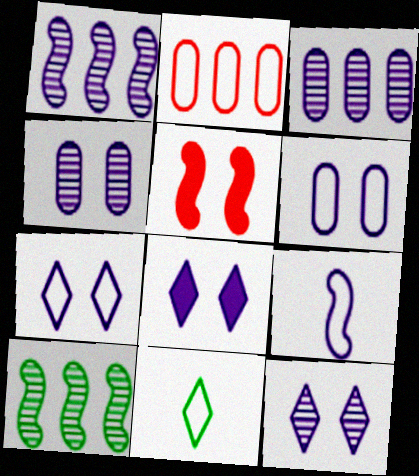[[3, 5, 11], 
[3, 8, 9], 
[5, 9, 10], 
[7, 8, 12]]